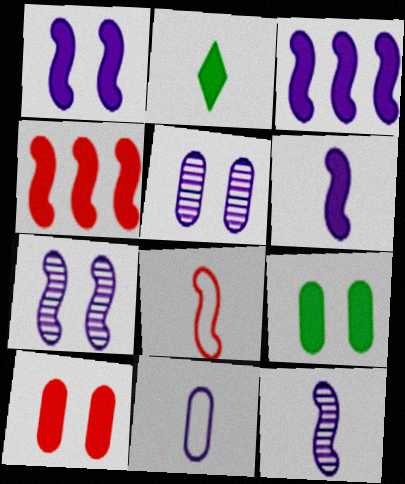[[1, 3, 6], 
[2, 3, 10]]